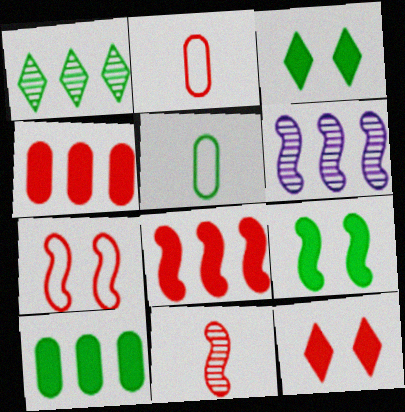[[1, 5, 9], 
[2, 3, 6], 
[5, 6, 12], 
[7, 8, 11]]